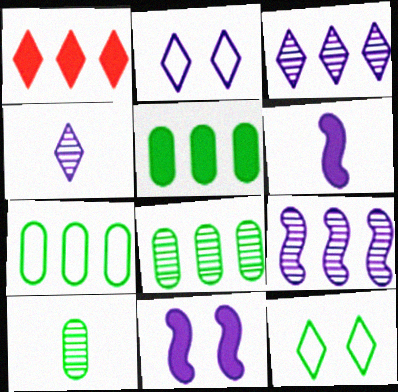[[1, 4, 12], 
[1, 7, 9], 
[5, 7, 8]]